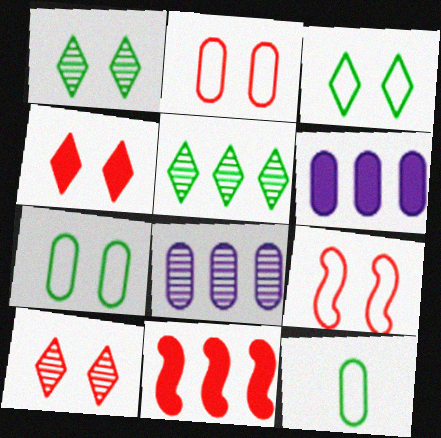[]